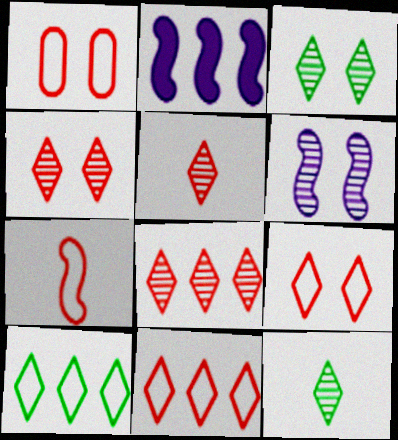[[1, 2, 12], 
[1, 7, 11], 
[4, 5, 8]]